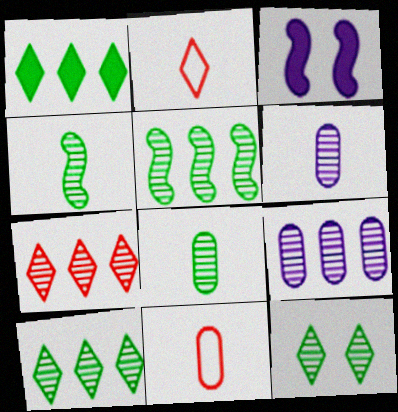[[3, 10, 11], 
[5, 7, 9], 
[5, 8, 12]]